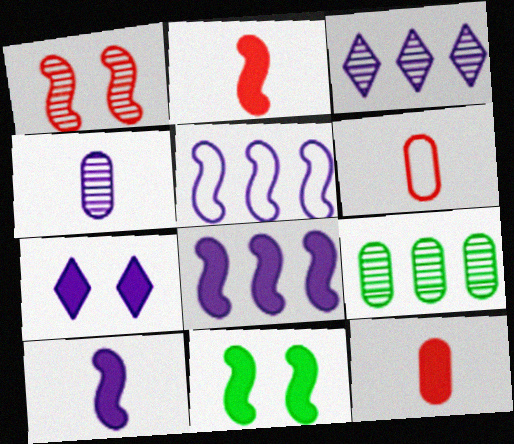[[2, 8, 11], 
[3, 6, 11], 
[4, 5, 7]]